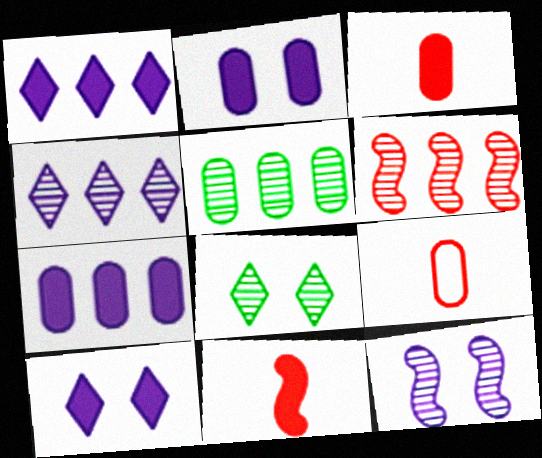[[2, 5, 9], 
[4, 5, 6]]